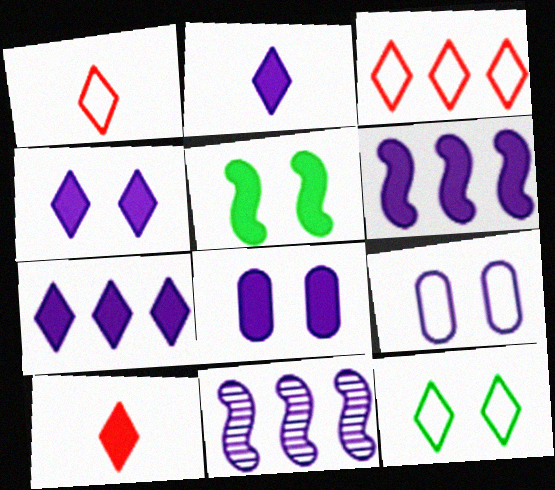[[2, 4, 7], 
[2, 6, 8], 
[2, 9, 11]]